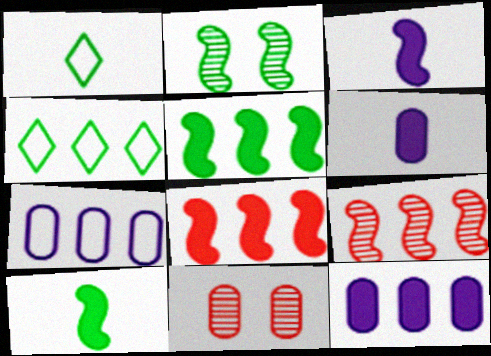[[3, 4, 11], 
[4, 9, 12]]